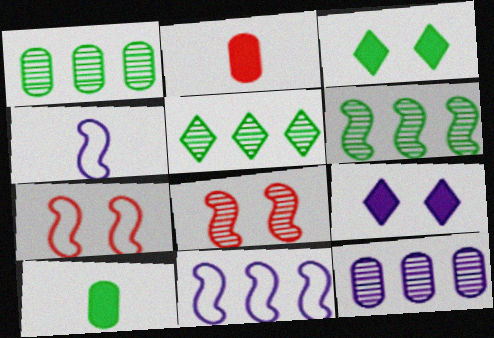[[1, 5, 6], 
[4, 9, 12]]